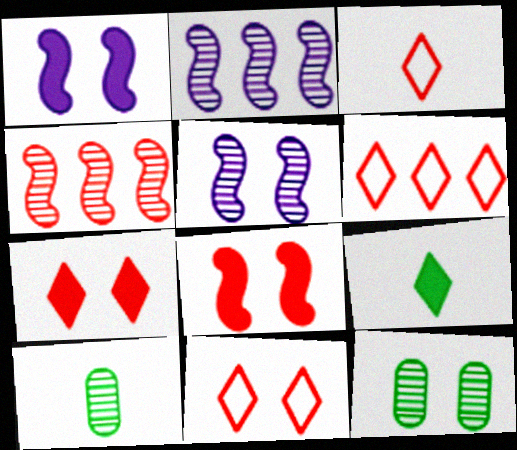[[1, 6, 10], 
[1, 11, 12], 
[3, 6, 11]]